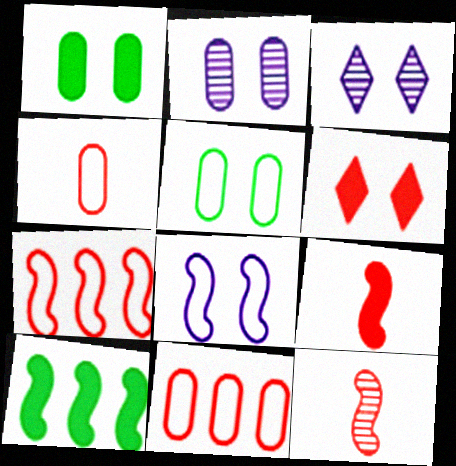[[3, 4, 10], 
[6, 11, 12], 
[8, 10, 12]]